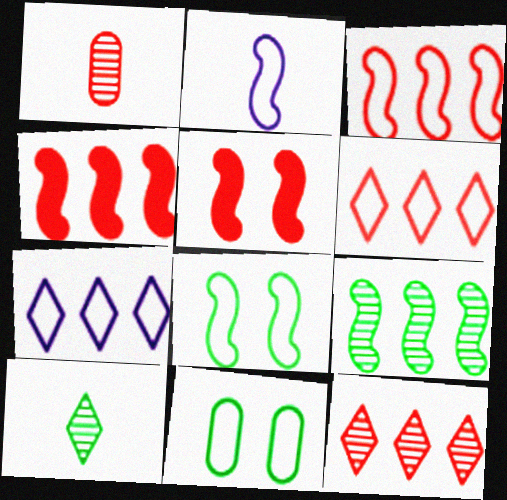[[1, 5, 6], 
[2, 3, 8], 
[2, 5, 9], 
[2, 6, 11]]